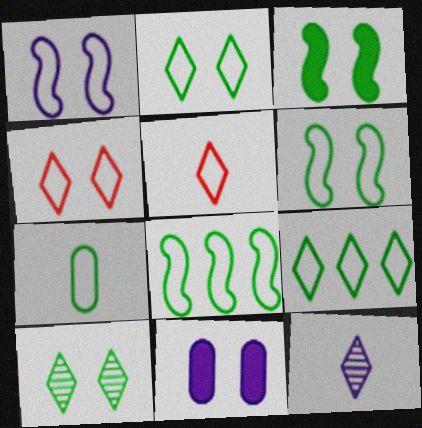[[2, 7, 8], 
[6, 7, 9]]